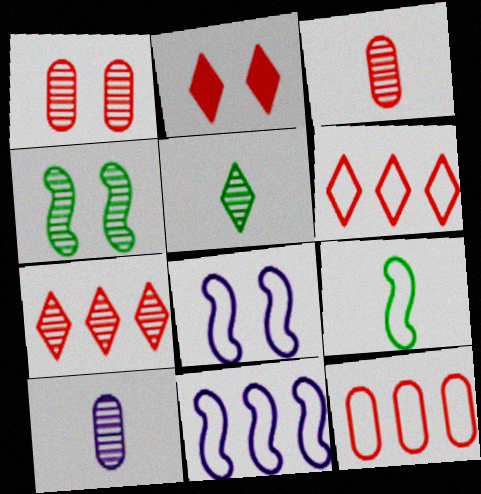[[4, 7, 10]]